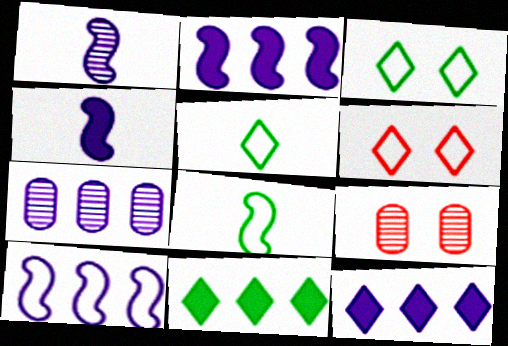[[2, 5, 9], 
[7, 10, 12], 
[8, 9, 12]]